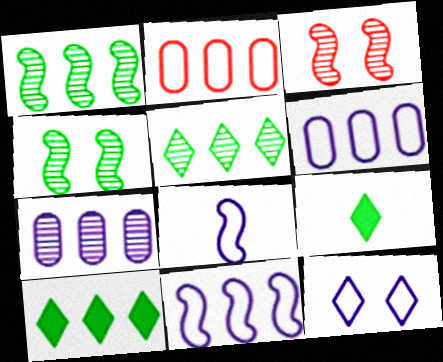[[3, 6, 9], 
[6, 8, 12]]